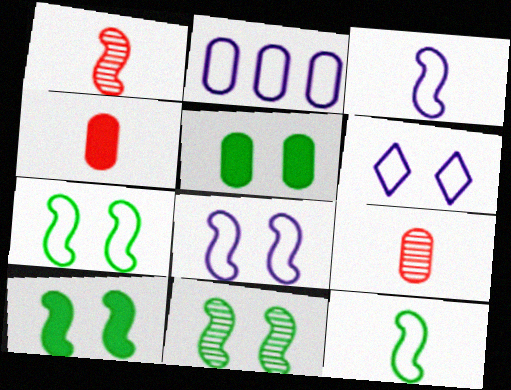[[2, 3, 6], 
[2, 5, 9], 
[7, 10, 11]]